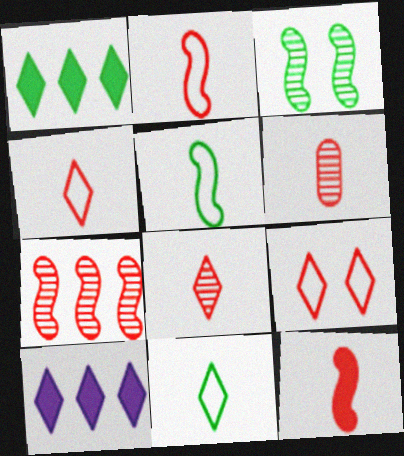[[4, 6, 12]]